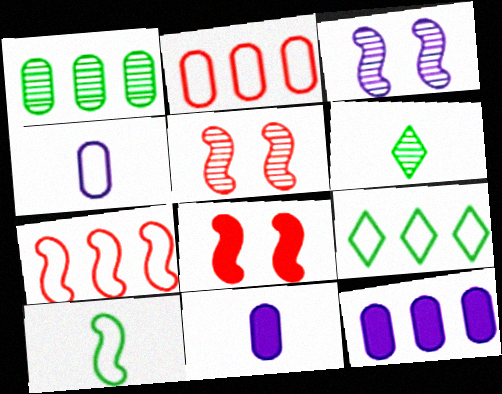[[1, 2, 12], 
[5, 9, 11]]